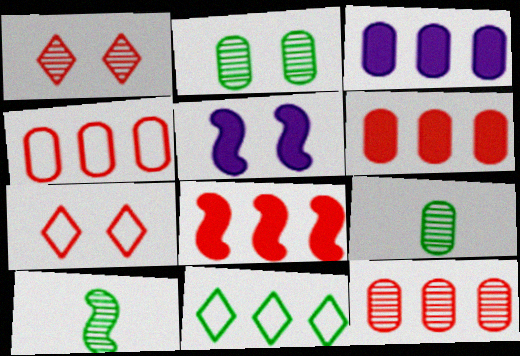[[2, 5, 7], 
[3, 7, 10], 
[4, 6, 12]]